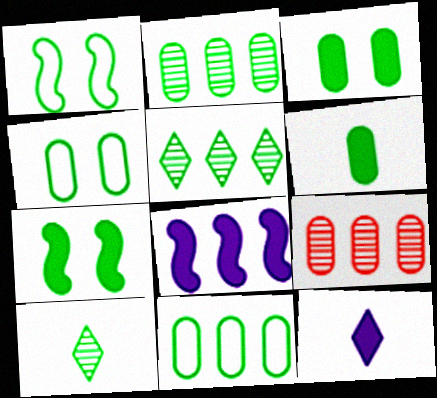[[1, 5, 6], 
[1, 9, 12], 
[2, 4, 6], 
[7, 10, 11]]